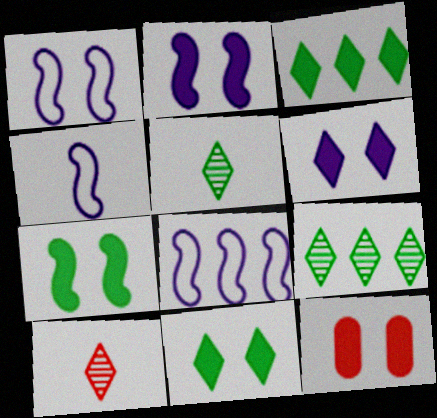[[1, 4, 8], 
[2, 11, 12], 
[4, 9, 12], 
[5, 8, 12], 
[6, 7, 12]]